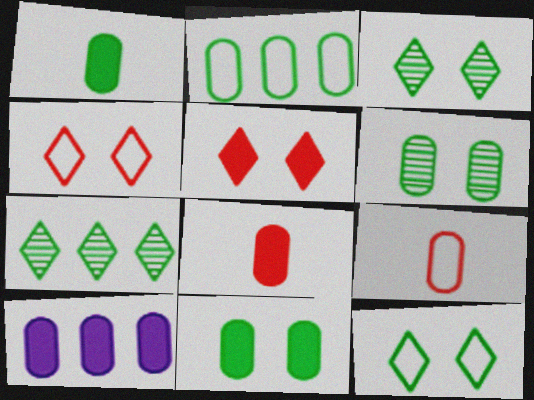[[1, 2, 6], 
[6, 9, 10], 
[8, 10, 11]]